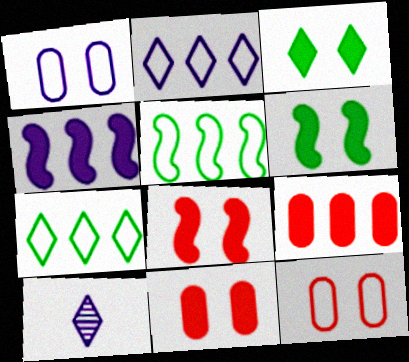[[1, 4, 10], 
[5, 10, 11]]